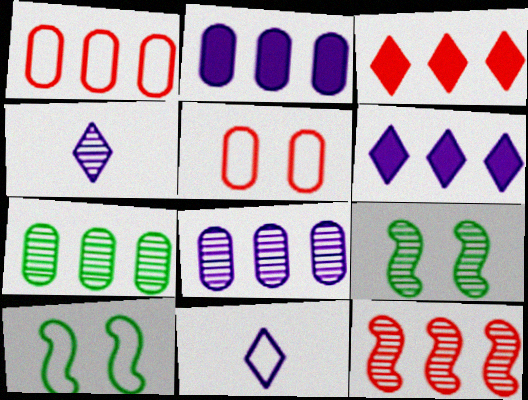[[1, 2, 7], 
[1, 3, 12], 
[1, 10, 11]]